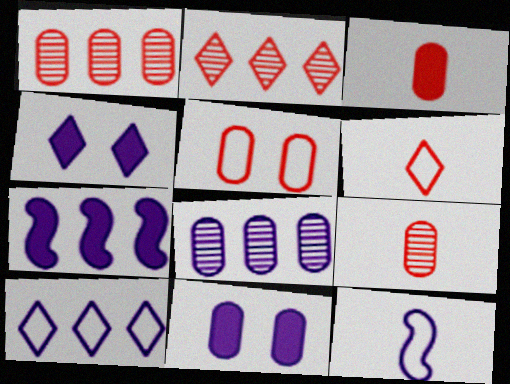[[1, 3, 5], 
[4, 8, 12], 
[7, 8, 10]]